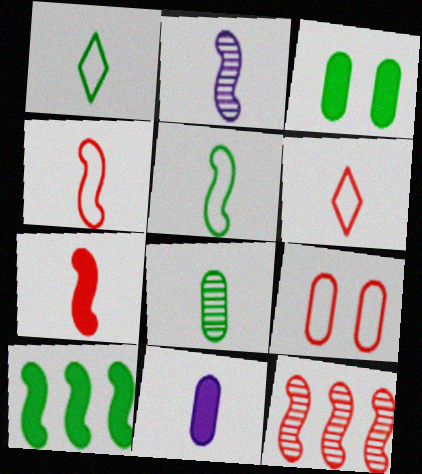[[2, 5, 7]]